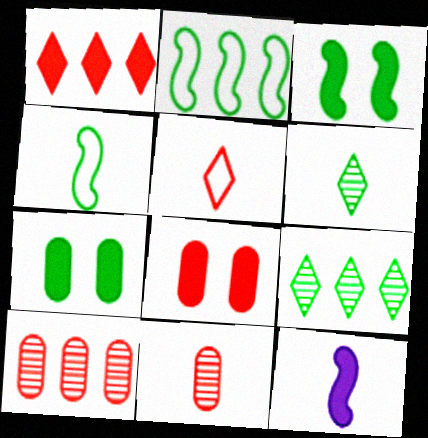[[1, 7, 12], 
[2, 6, 7], 
[4, 7, 9]]